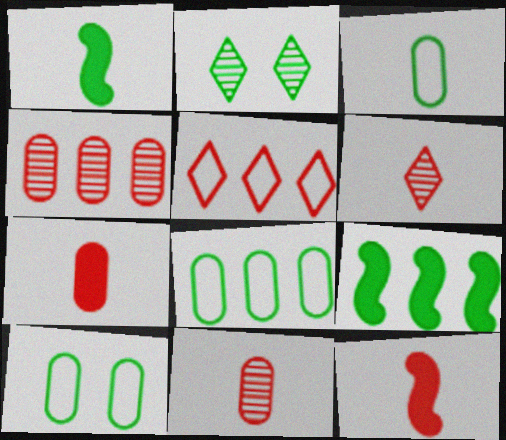[[1, 2, 8], 
[2, 3, 9], 
[3, 8, 10]]